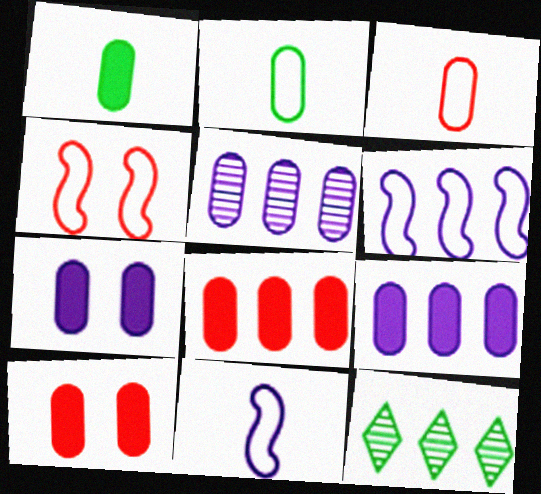[[1, 7, 8], 
[1, 9, 10], 
[2, 5, 10], 
[6, 8, 12], 
[10, 11, 12]]